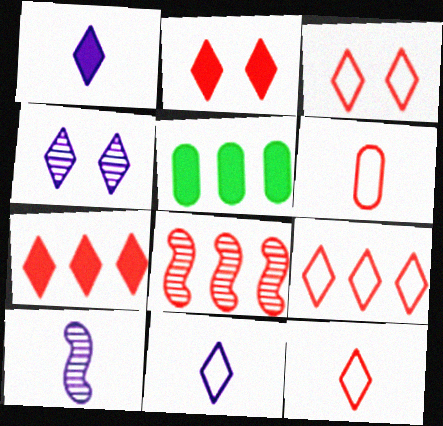[[2, 6, 8], 
[3, 5, 10], 
[3, 9, 12]]